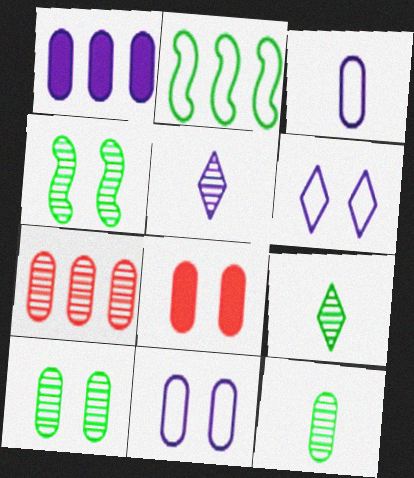[[2, 5, 8], 
[4, 5, 7], 
[4, 6, 8], 
[8, 10, 11]]